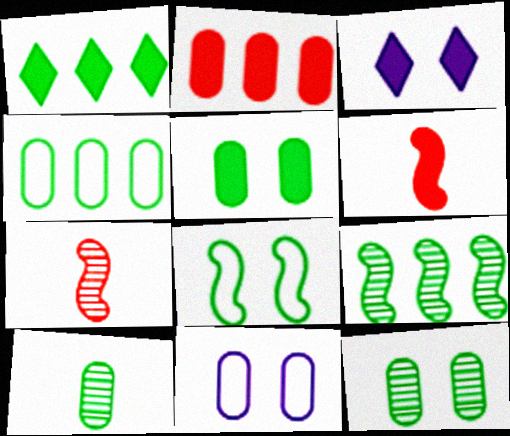[[1, 4, 9], 
[1, 7, 11], 
[1, 8, 10], 
[2, 10, 11], 
[3, 4, 7], 
[4, 5, 10]]